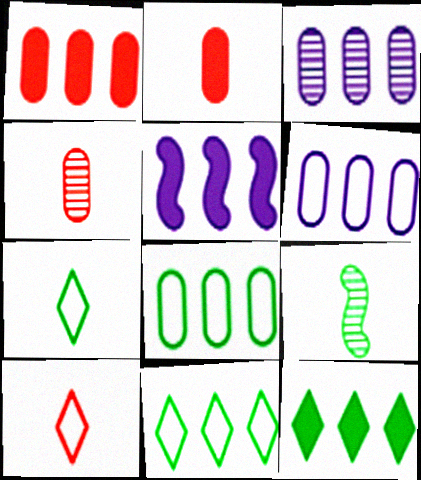[[1, 3, 8], 
[1, 5, 12]]